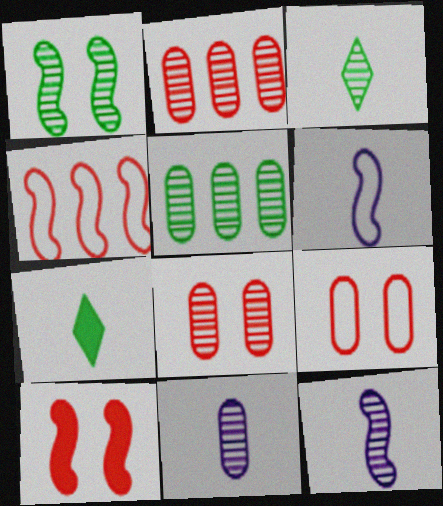[[1, 3, 5], 
[5, 8, 11]]